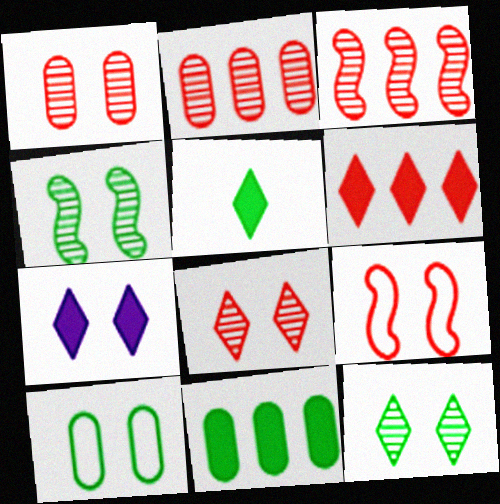[[5, 6, 7]]